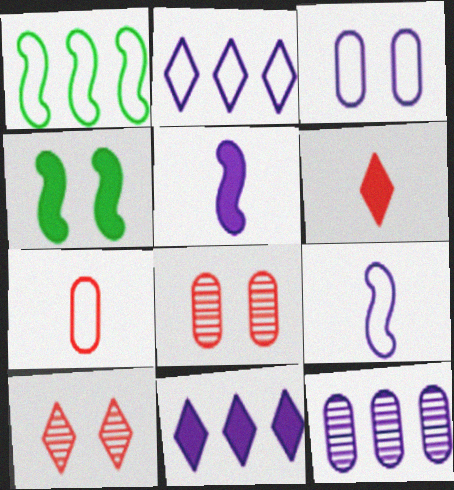[[2, 3, 9], 
[3, 4, 10]]